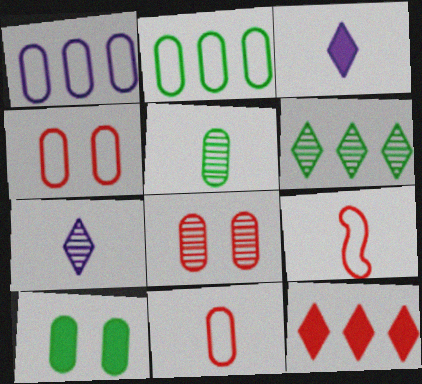[[2, 5, 10], 
[3, 5, 9], 
[8, 9, 12]]